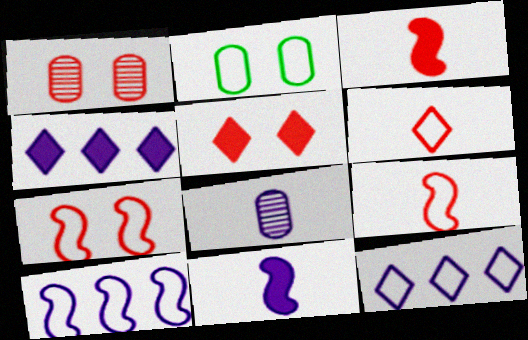[[1, 5, 7], 
[2, 6, 10], 
[2, 9, 12]]